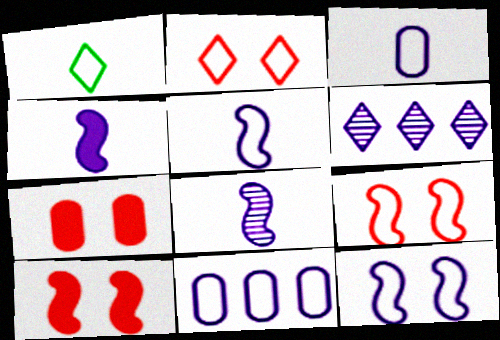[[1, 9, 11], 
[4, 5, 8]]